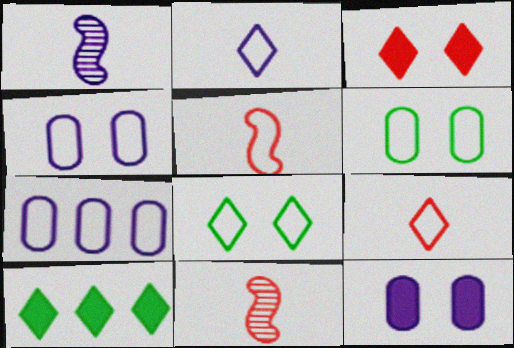[[4, 10, 11], 
[5, 7, 8]]